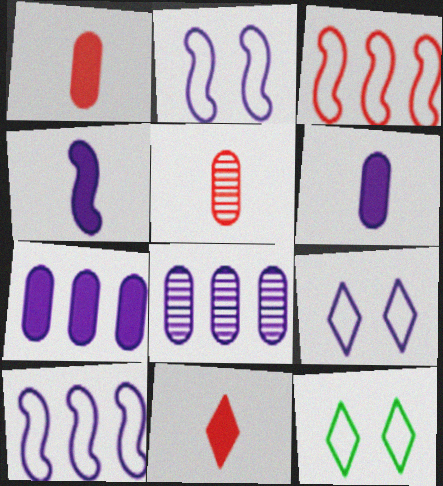[[4, 8, 9]]